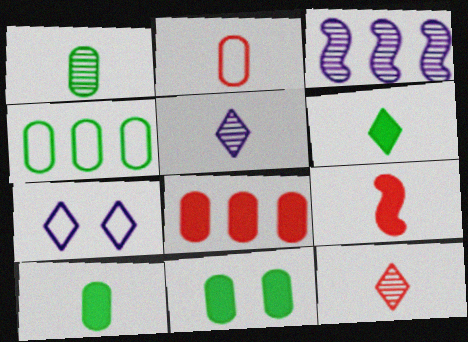[[1, 4, 11], 
[2, 9, 12]]